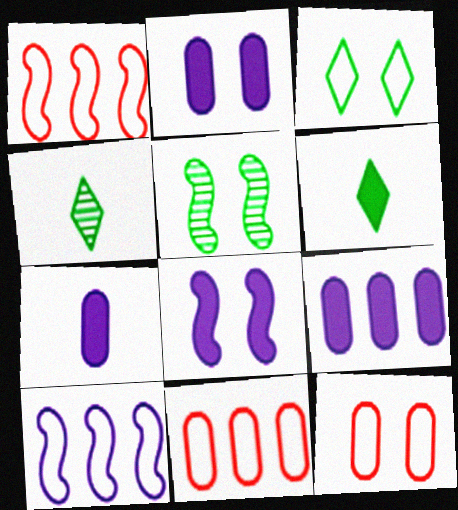[[1, 2, 4], 
[2, 7, 9], 
[4, 8, 11]]